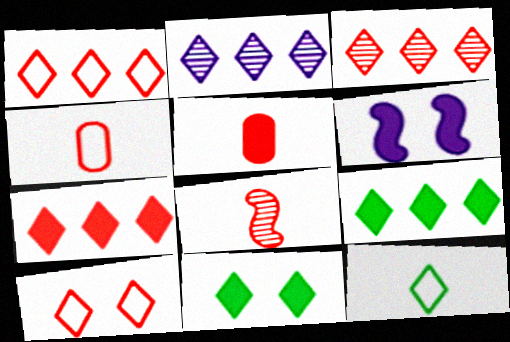[[1, 2, 9], 
[1, 3, 7], 
[5, 6, 9]]